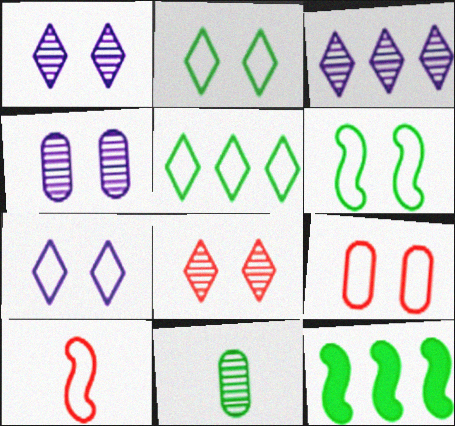[[2, 11, 12], 
[6, 7, 9]]